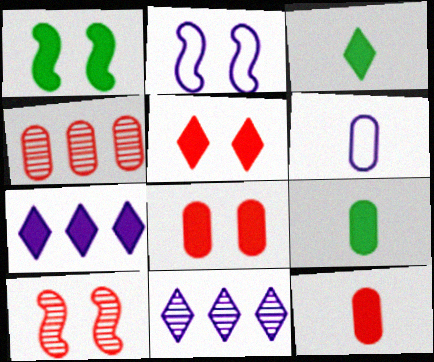[[1, 2, 10], 
[1, 7, 12], 
[2, 3, 4], 
[3, 5, 7]]